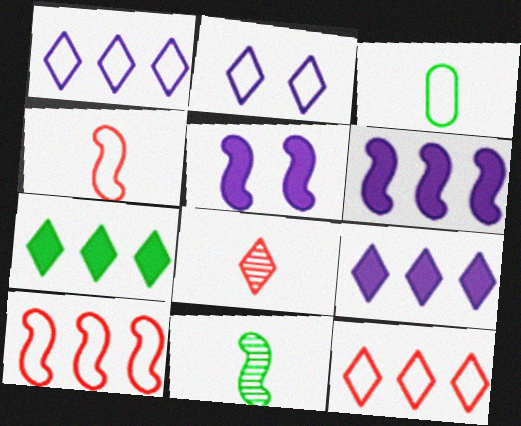[[2, 3, 10], 
[2, 7, 8], 
[5, 10, 11]]